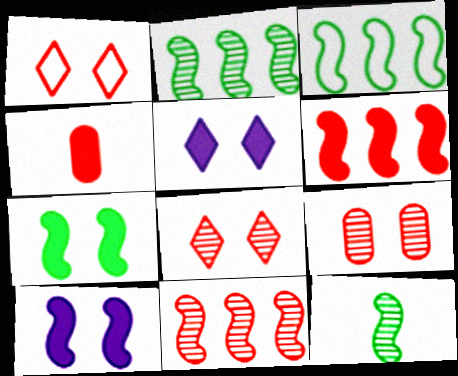[[1, 4, 11], 
[3, 7, 12]]